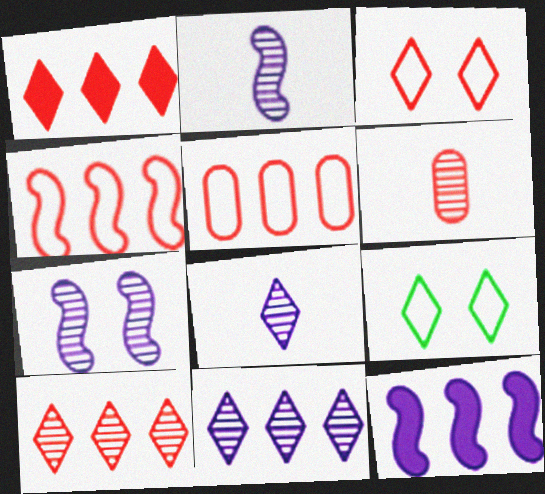[[1, 8, 9], 
[6, 9, 12]]